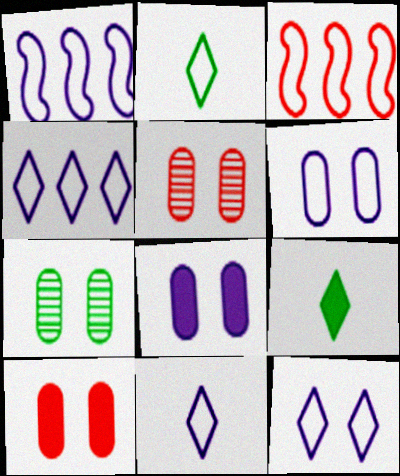[[1, 5, 9], 
[1, 6, 11], 
[2, 3, 6], 
[4, 11, 12], 
[6, 7, 10]]